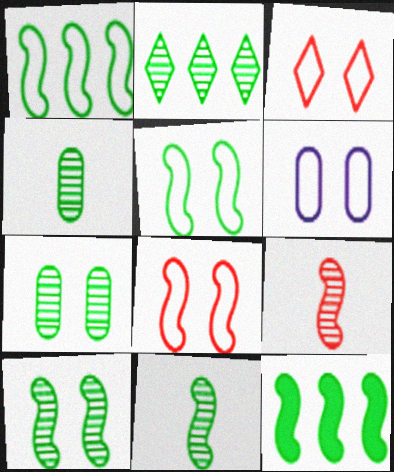[[2, 4, 10], 
[2, 7, 11], 
[3, 5, 6], 
[5, 11, 12]]